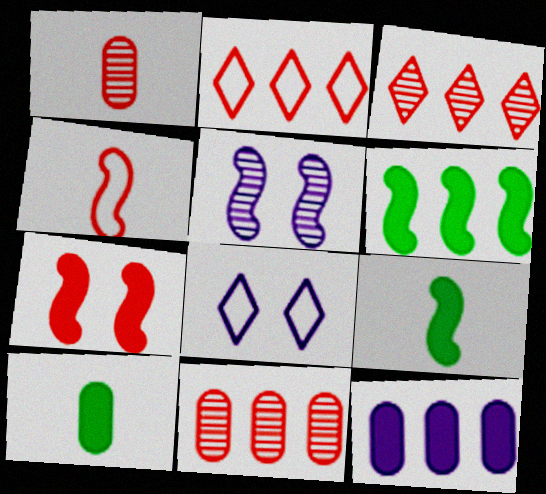[[1, 2, 7], 
[1, 6, 8], 
[2, 5, 10], 
[4, 5, 6], 
[8, 9, 11]]